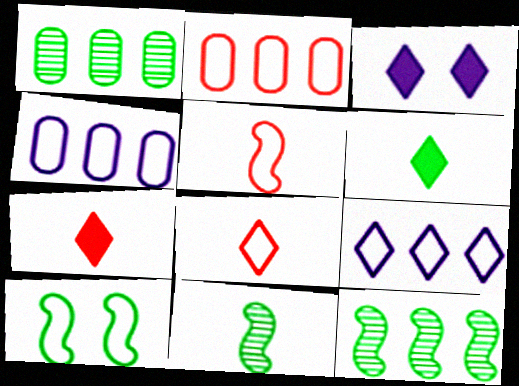[[1, 3, 5], 
[1, 6, 10], 
[2, 3, 11], 
[4, 8, 10]]